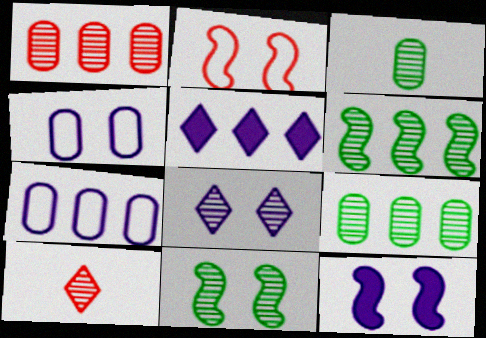[[2, 3, 5], 
[2, 11, 12], 
[4, 8, 12]]